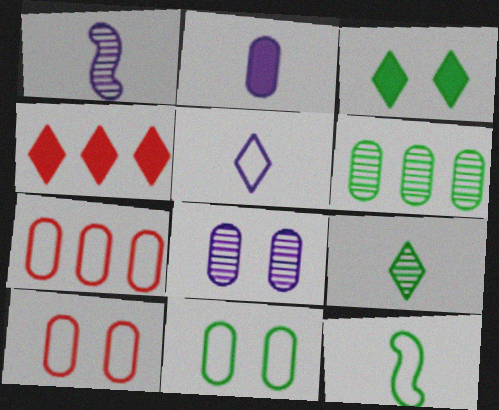[[1, 2, 5], 
[1, 3, 7], 
[1, 4, 11], 
[2, 6, 10], 
[3, 6, 12], 
[4, 8, 12]]